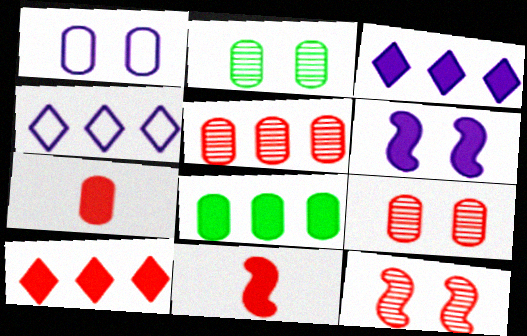[[2, 4, 11]]